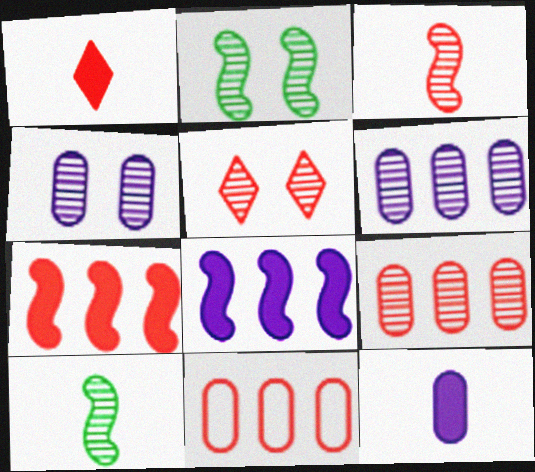[[2, 4, 5], 
[3, 5, 9], 
[5, 6, 10]]